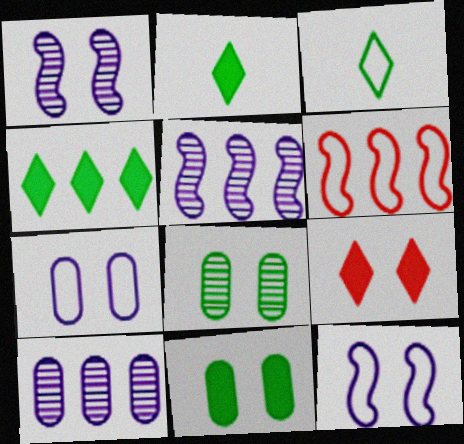[[3, 6, 7], 
[4, 6, 10], 
[8, 9, 12]]